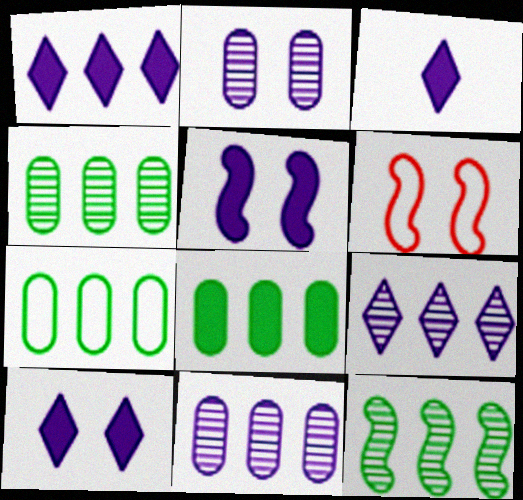[[1, 3, 10], 
[3, 4, 6], 
[4, 7, 8]]